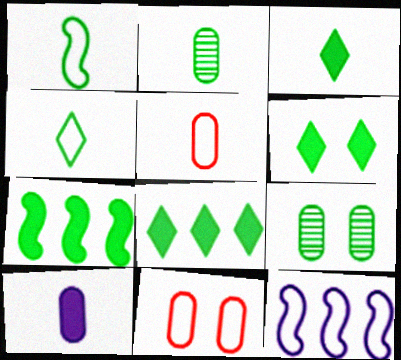[[1, 2, 3], 
[1, 8, 9], 
[2, 5, 10], 
[3, 6, 8], 
[4, 7, 9], 
[4, 11, 12]]